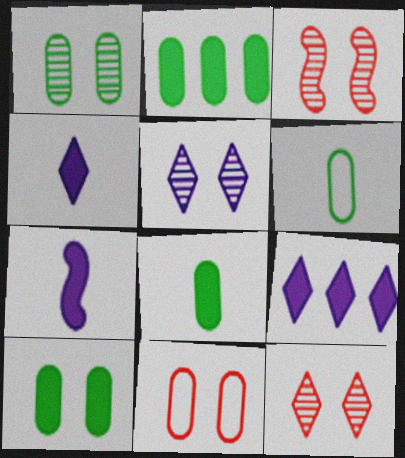[[1, 2, 6], 
[1, 3, 5], 
[2, 8, 10], 
[3, 6, 9]]